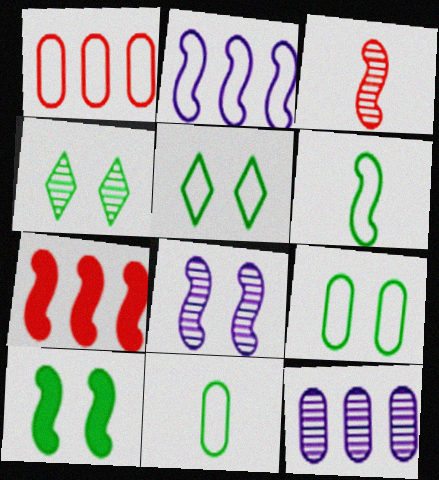[[2, 3, 10], 
[3, 4, 12], 
[4, 9, 10], 
[6, 7, 8]]